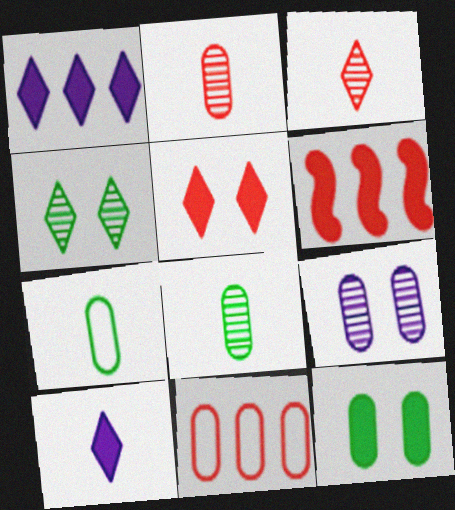[[6, 10, 12]]